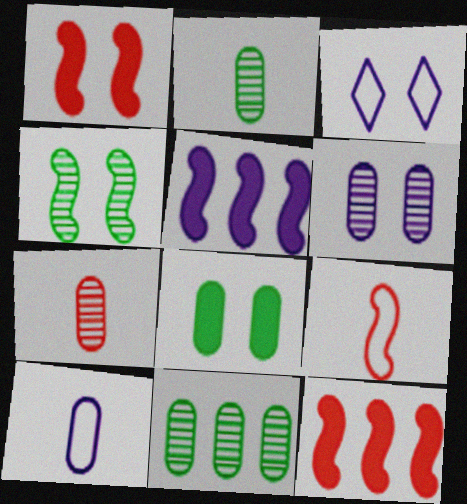[[2, 3, 12], 
[4, 5, 9], 
[6, 7, 11]]